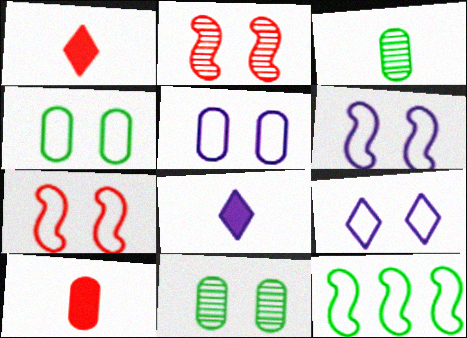[[4, 7, 9], 
[5, 6, 9]]